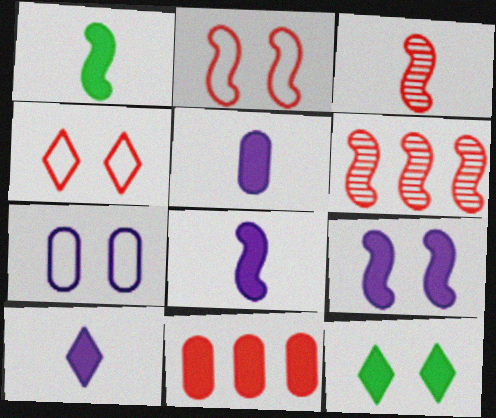[[3, 4, 11], 
[5, 8, 10], 
[8, 11, 12]]